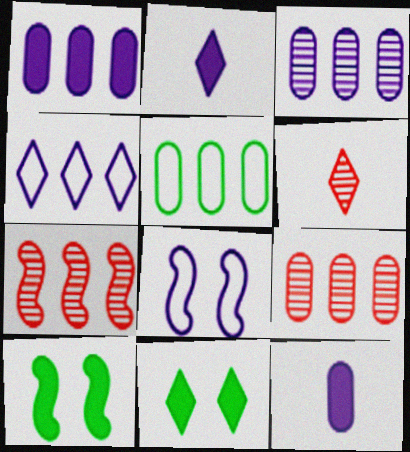[[1, 5, 9], 
[2, 3, 8], 
[4, 6, 11]]